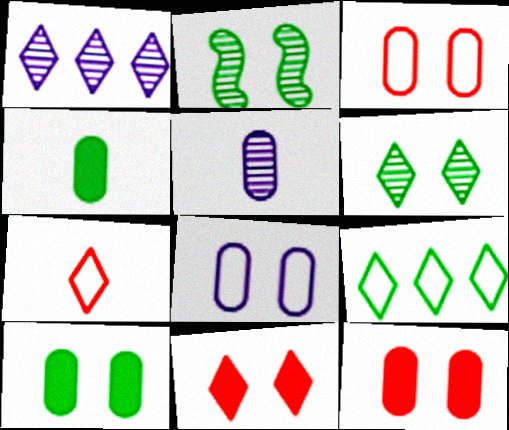[[2, 4, 9], 
[2, 8, 11]]